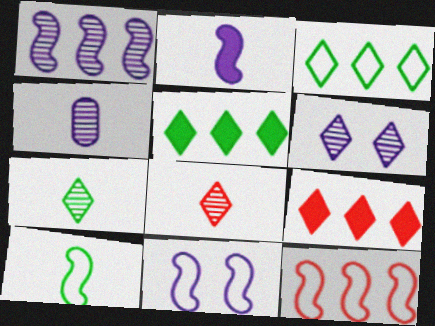[[1, 2, 11], 
[1, 4, 6], 
[10, 11, 12]]